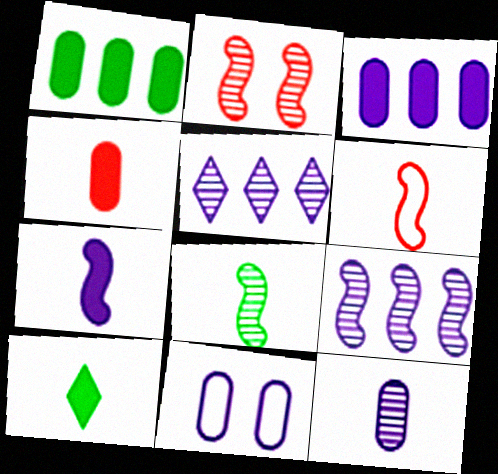[[2, 8, 9], 
[3, 11, 12], 
[4, 7, 10], 
[5, 7, 11], 
[6, 7, 8], 
[6, 10, 12]]